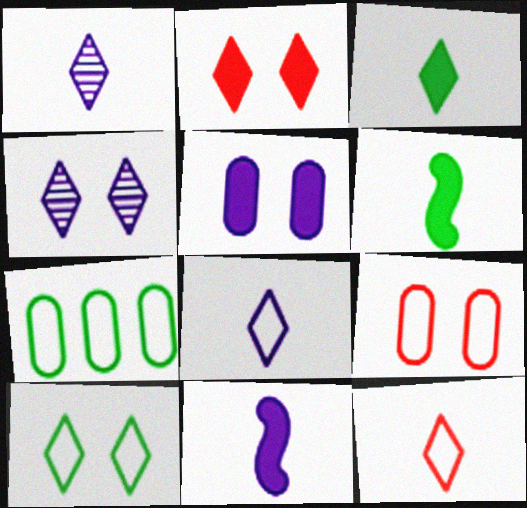[[1, 3, 12], 
[2, 4, 10]]